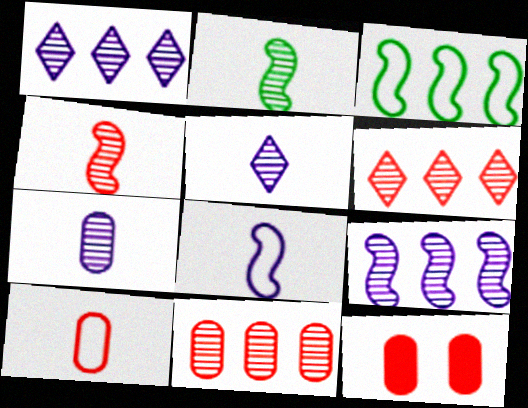[[3, 5, 12], 
[10, 11, 12]]